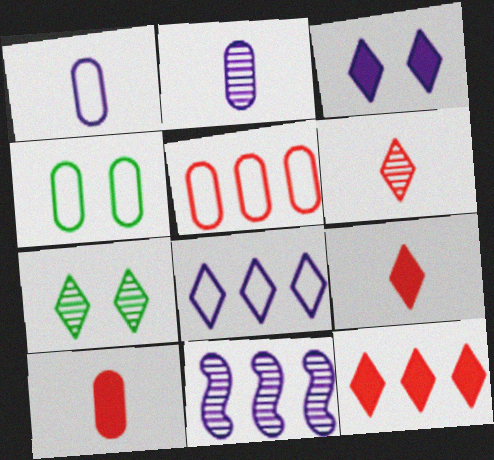[[1, 3, 11], 
[1, 4, 5], 
[4, 9, 11], 
[7, 8, 9]]